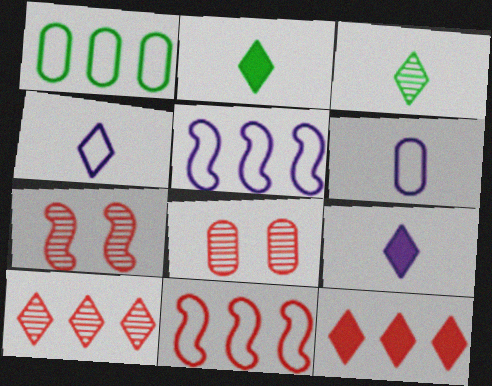[[1, 7, 9], 
[2, 5, 8]]